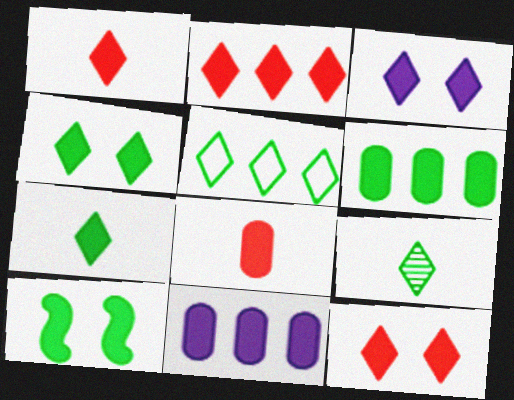[[1, 2, 12], 
[1, 10, 11], 
[2, 3, 7], 
[3, 4, 12], 
[4, 5, 9], 
[6, 7, 10]]